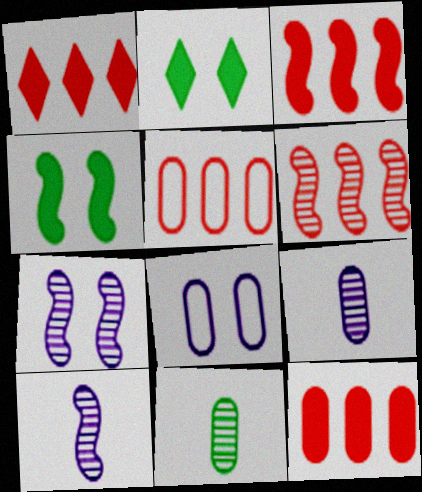[[1, 3, 12], 
[1, 5, 6], 
[2, 5, 10], 
[8, 11, 12]]